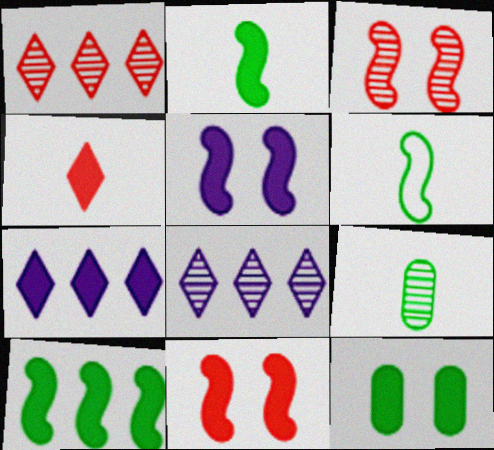[[3, 8, 9]]